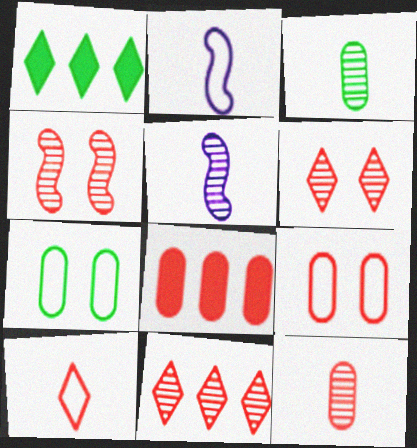[[1, 5, 9], 
[4, 8, 10], 
[4, 11, 12], 
[8, 9, 12]]